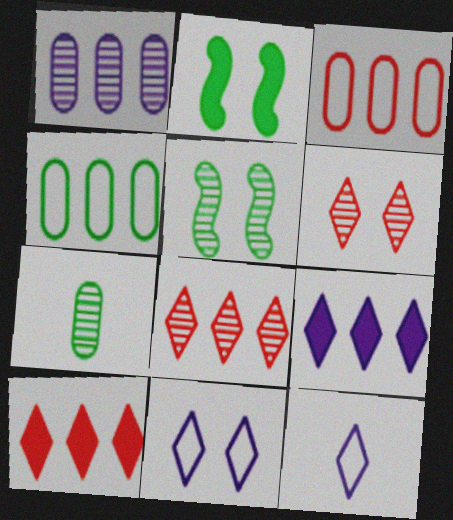[]